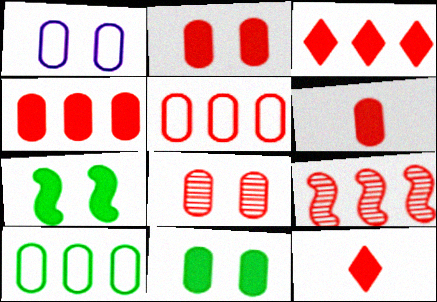[[1, 8, 11], 
[2, 4, 6], 
[3, 5, 9], 
[5, 6, 8]]